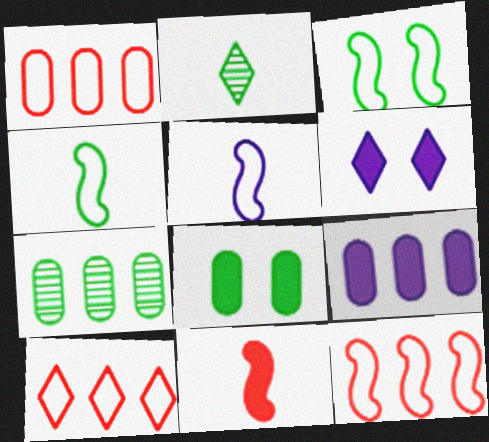[[1, 7, 9], 
[1, 10, 12], 
[2, 6, 10], 
[3, 5, 12]]